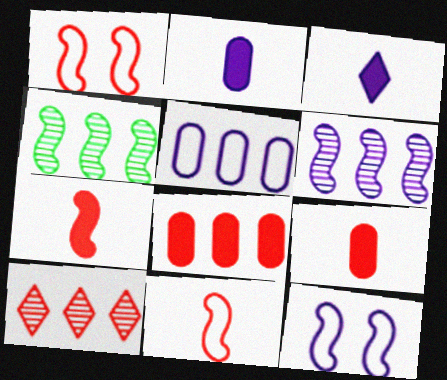[[1, 9, 10], 
[4, 7, 12]]